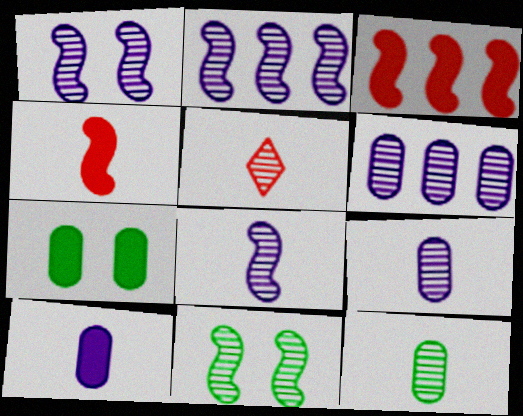[[1, 2, 8], 
[5, 6, 11], 
[5, 8, 12]]